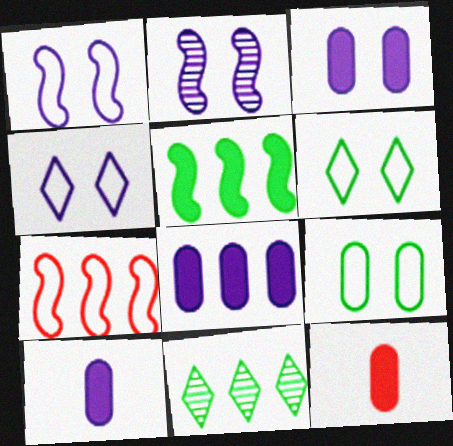[[1, 11, 12], 
[2, 3, 4], 
[3, 8, 10], 
[7, 8, 11]]